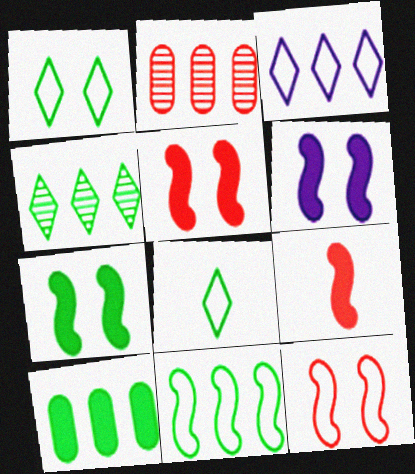[[2, 6, 8], 
[4, 10, 11], 
[5, 6, 7]]